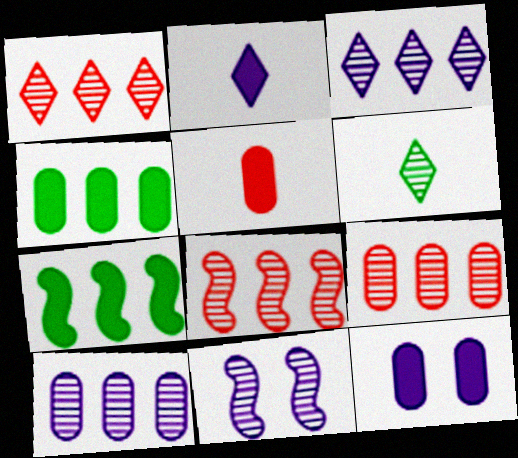[[1, 8, 9], 
[4, 5, 12], 
[6, 9, 11]]